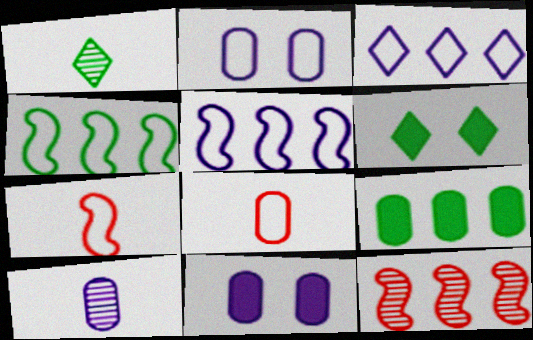[[3, 9, 12]]